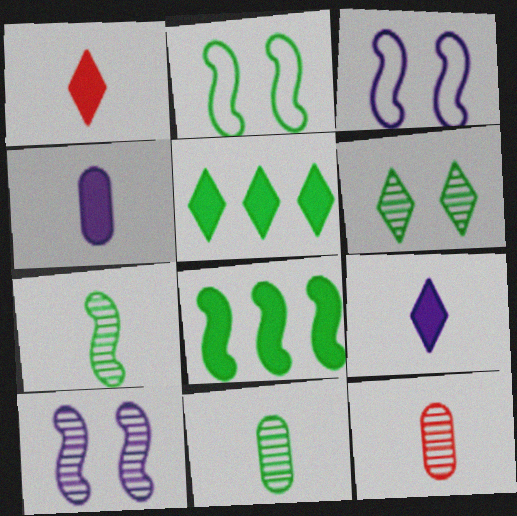[[2, 5, 11], 
[2, 7, 8], 
[3, 5, 12]]